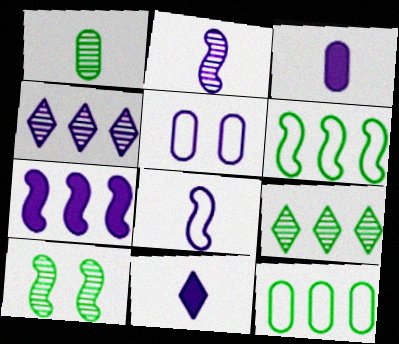[[1, 9, 10]]